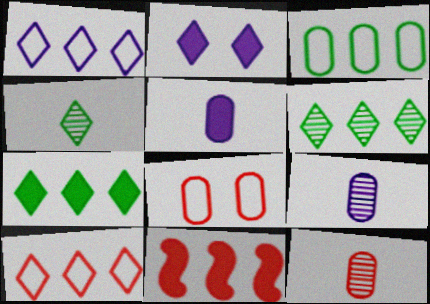[[2, 4, 10]]